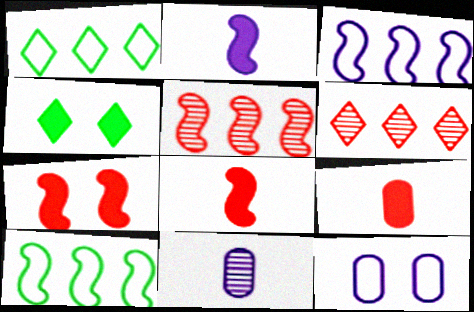[[1, 7, 11]]